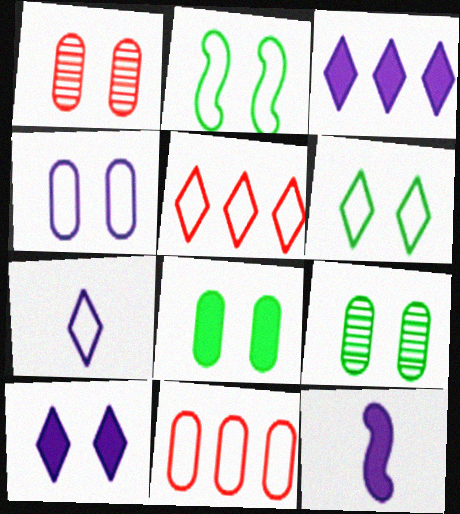[[1, 2, 10], 
[1, 4, 8], 
[2, 7, 11], 
[5, 6, 7], 
[5, 9, 12]]